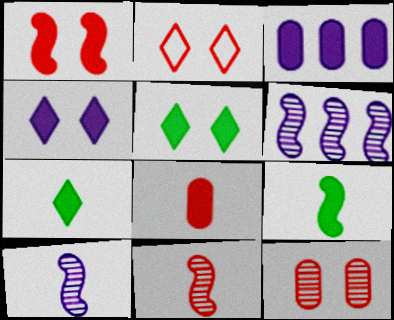[[1, 2, 12], 
[1, 3, 7]]